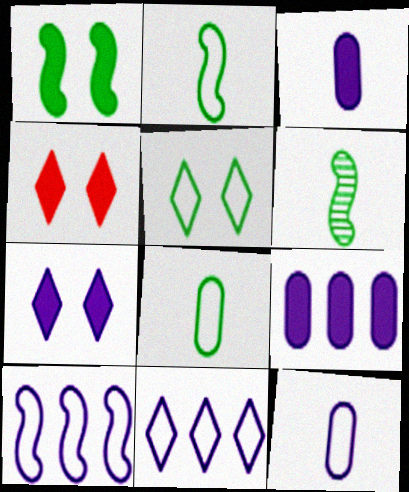[]